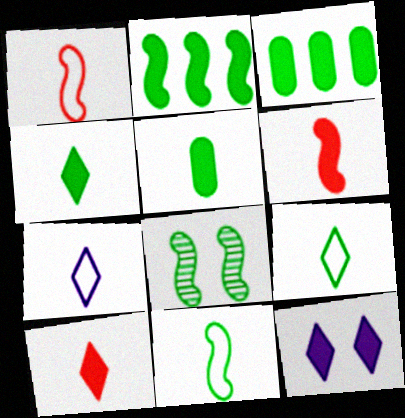[[2, 8, 11], 
[3, 6, 12], 
[3, 8, 9]]